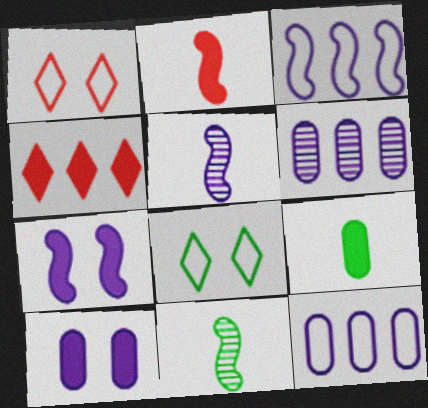[[2, 6, 8], 
[3, 5, 7], 
[4, 7, 9]]